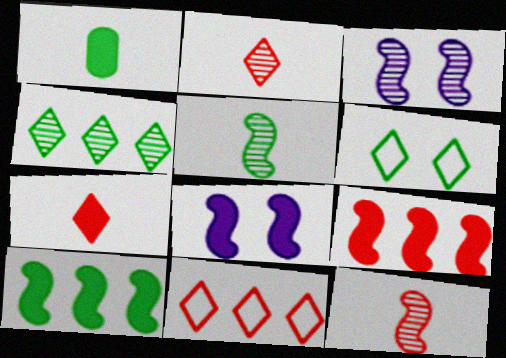[[1, 3, 11]]